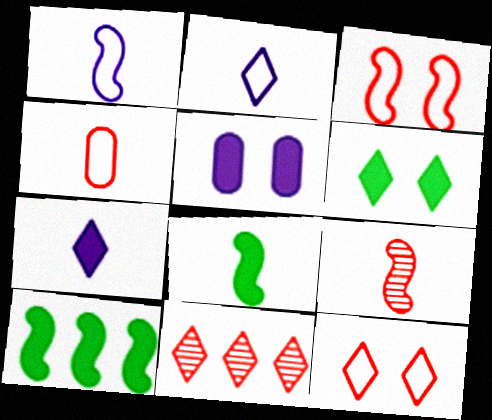[[1, 8, 9], 
[2, 6, 11]]